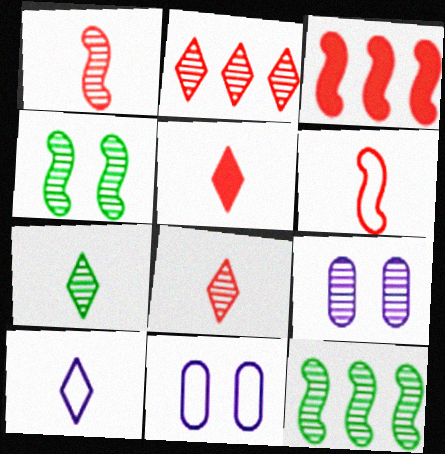[[3, 7, 11], 
[5, 7, 10], 
[5, 11, 12], 
[8, 9, 12]]